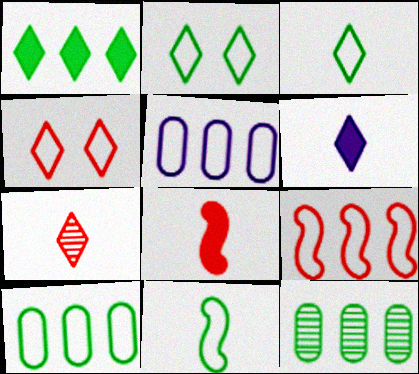[[2, 10, 11], 
[3, 6, 7], 
[4, 5, 11]]